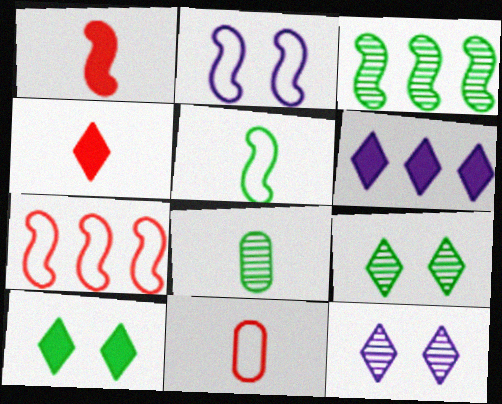[[1, 2, 3], 
[2, 5, 7], 
[3, 8, 9], 
[4, 6, 10]]